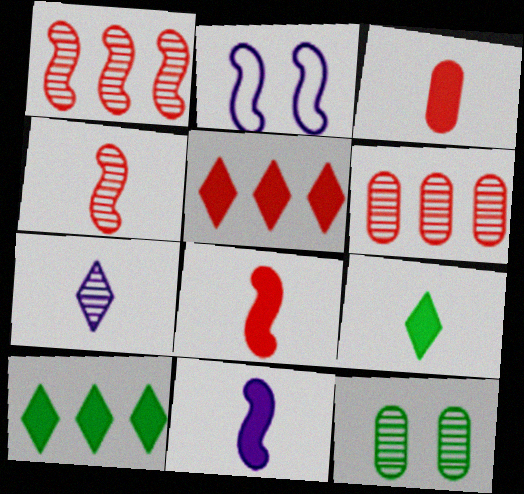[[1, 7, 12], 
[2, 6, 9], 
[3, 9, 11]]